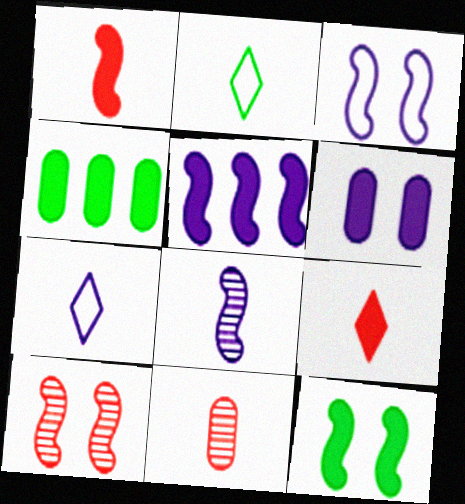[[1, 5, 12], 
[3, 5, 8], 
[3, 10, 12], 
[4, 7, 10]]